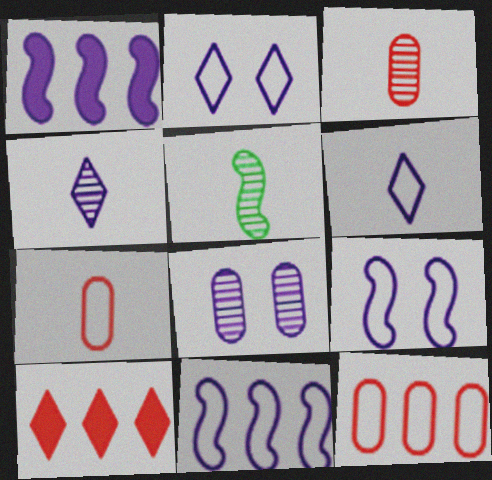[[1, 6, 8], 
[3, 4, 5]]